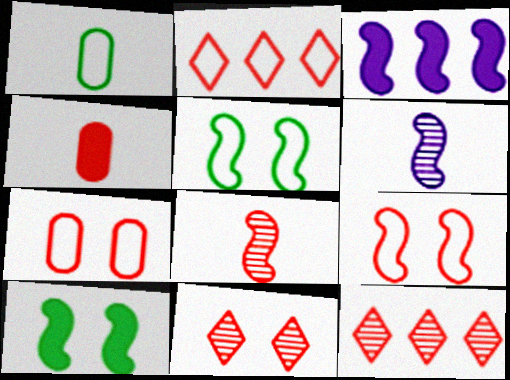[[1, 3, 11], 
[3, 5, 8], 
[4, 9, 12]]